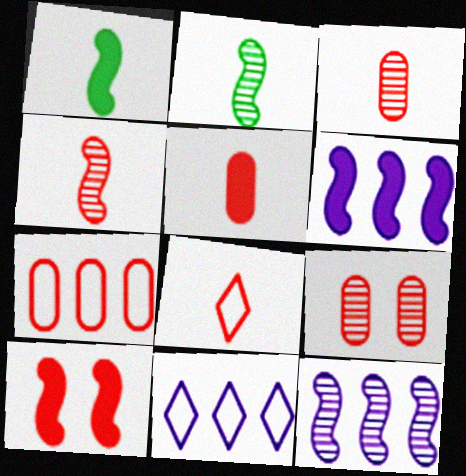[[1, 6, 10], 
[1, 9, 11], 
[4, 5, 8], 
[5, 7, 9]]